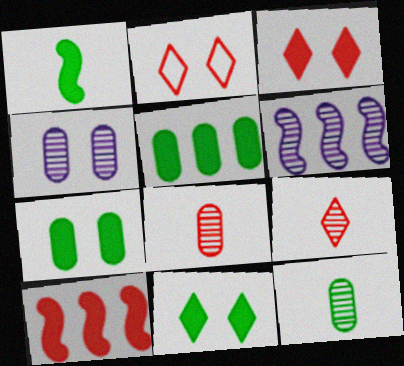[[1, 5, 11], 
[2, 8, 10]]